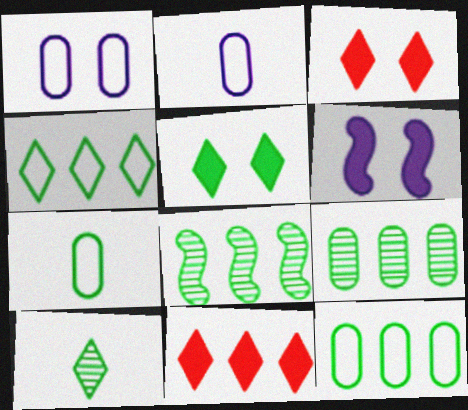[[2, 3, 8], 
[4, 5, 10], 
[5, 7, 8]]